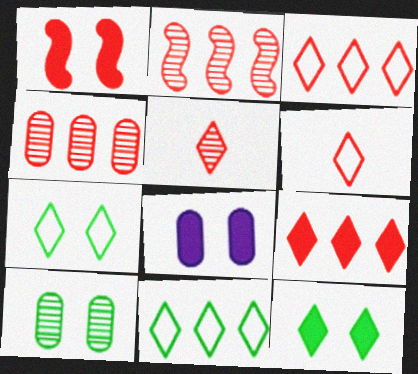[[1, 4, 6], 
[1, 8, 12]]